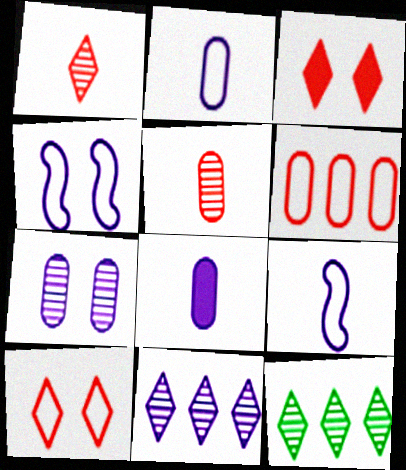[[4, 8, 11]]